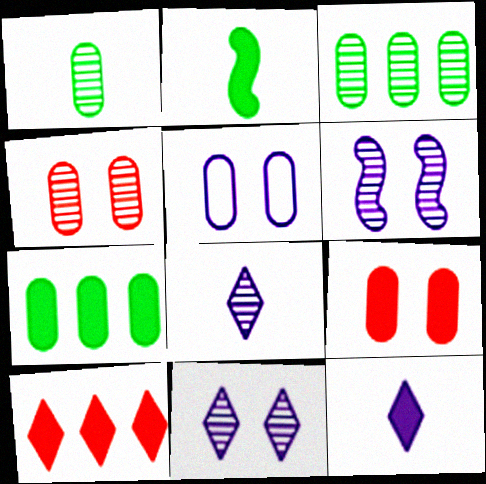[]